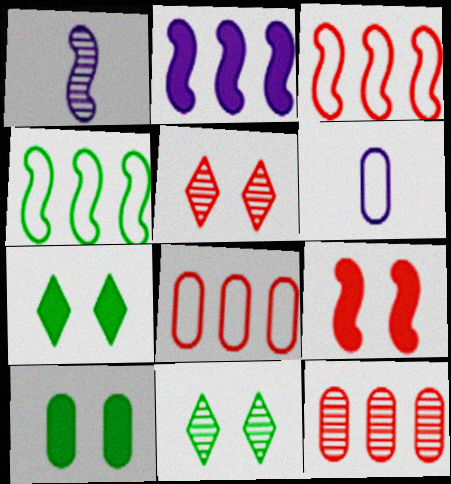[[1, 4, 9], 
[1, 7, 8], 
[1, 11, 12], 
[6, 10, 12]]